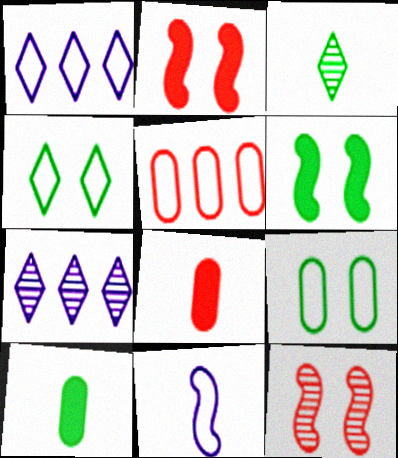[[1, 10, 12], 
[3, 8, 11], 
[4, 5, 11]]